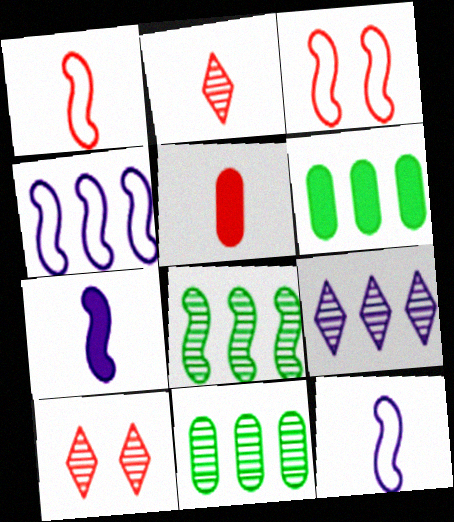[[1, 2, 5], 
[3, 7, 8], 
[6, 10, 12]]